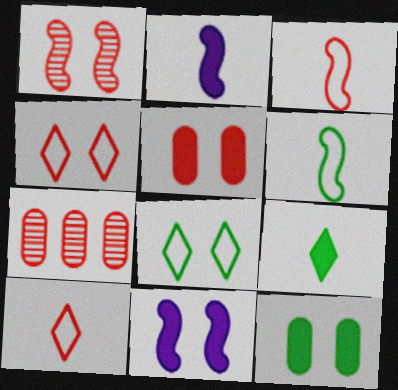[[1, 4, 5], 
[2, 7, 8]]